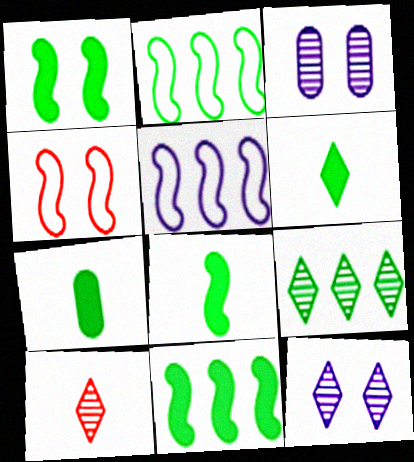[[1, 8, 11], 
[6, 7, 8], 
[9, 10, 12]]